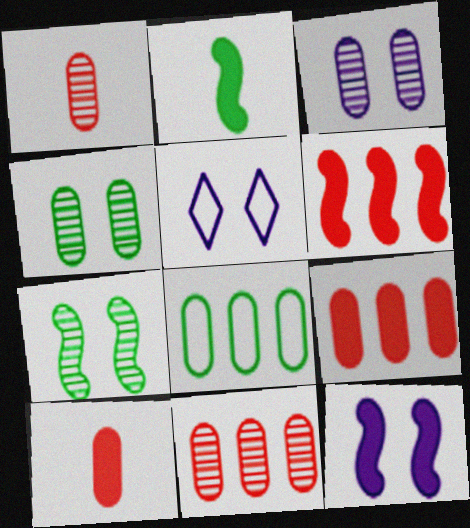[[2, 5, 11], 
[2, 6, 12], 
[3, 5, 12], 
[3, 8, 10]]